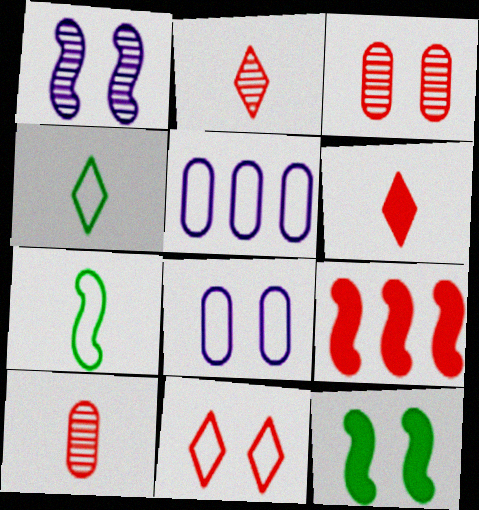[[1, 7, 9], 
[2, 5, 12], 
[5, 7, 11], 
[9, 10, 11]]